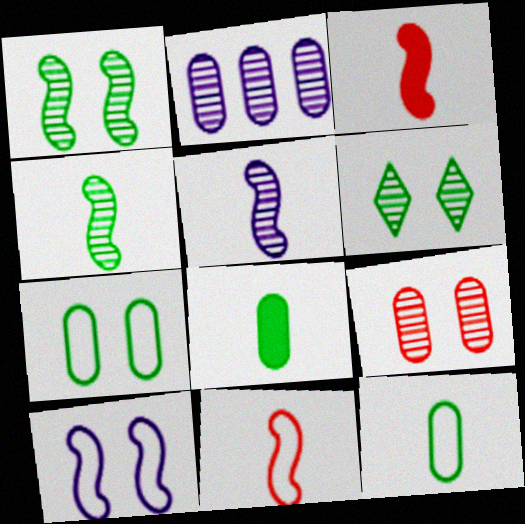[]